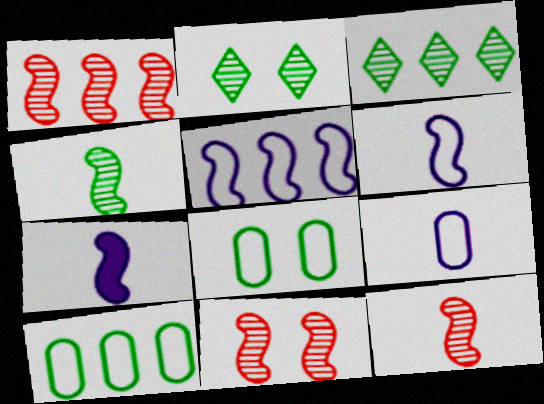[[1, 11, 12]]